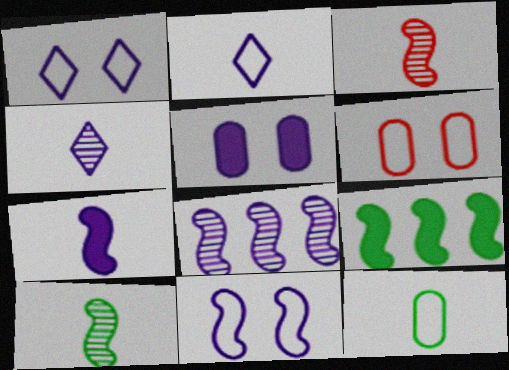[[2, 5, 8], 
[3, 9, 11], 
[4, 6, 9], 
[7, 8, 11]]